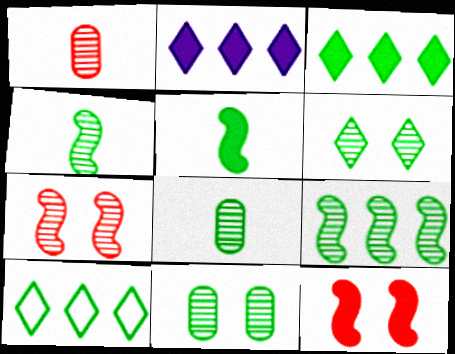[[5, 10, 11], 
[6, 8, 9]]